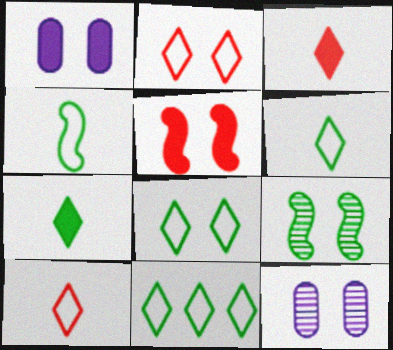[[1, 2, 9], 
[5, 8, 12], 
[6, 8, 11]]